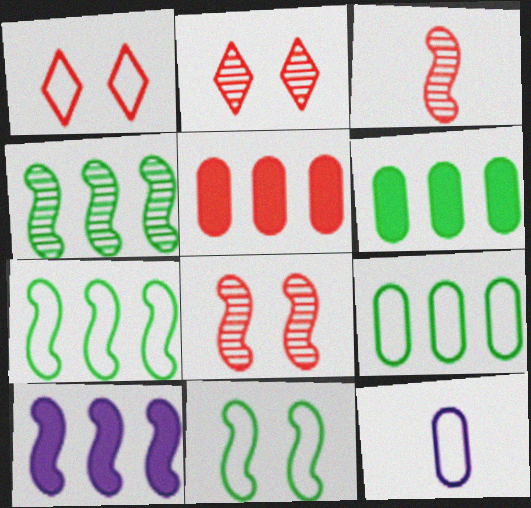[[1, 3, 5], 
[1, 7, 12], 
[3, 10, 11]]